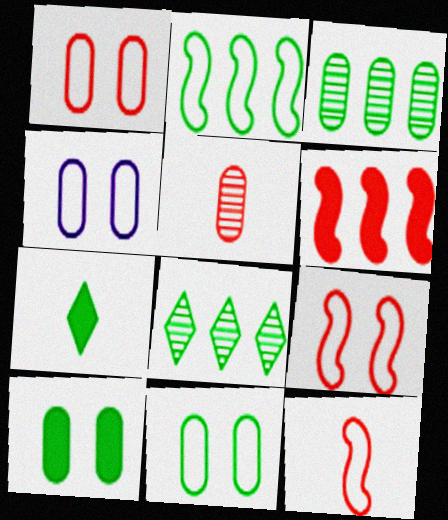[[1, 4, 11]]